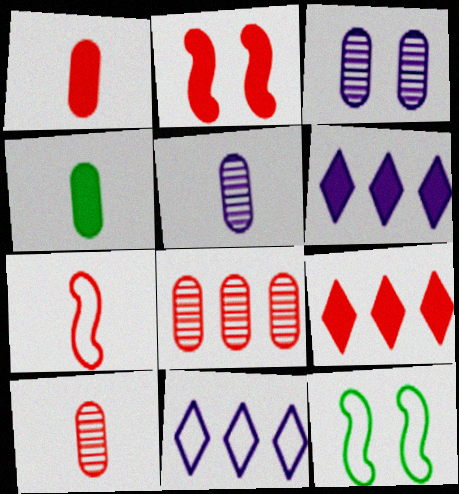[[1, 2, 9], 
[2, 4, 6], 
[5, 9, 12], 
[6, 10, 12]]